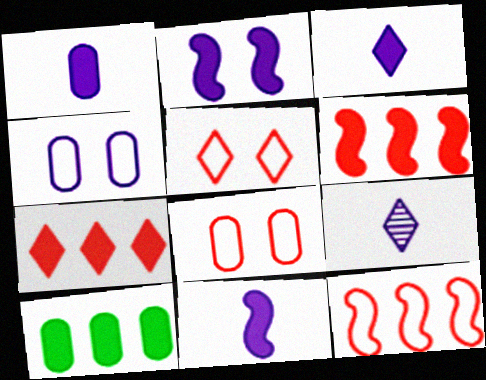[[1, 3, 11]]